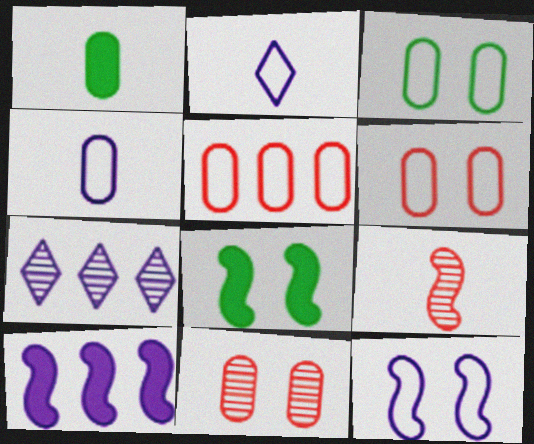[[1, 2, 9], 
[3, 4, 5]]